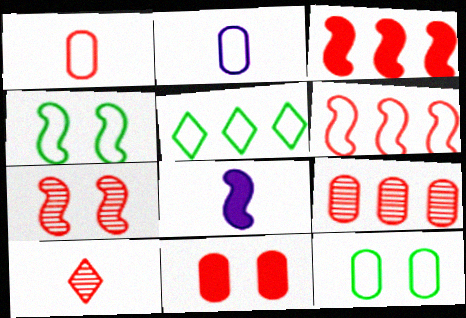[[1, 9, 11], 
[6, 10, 11], 
[7, 9, 10]]